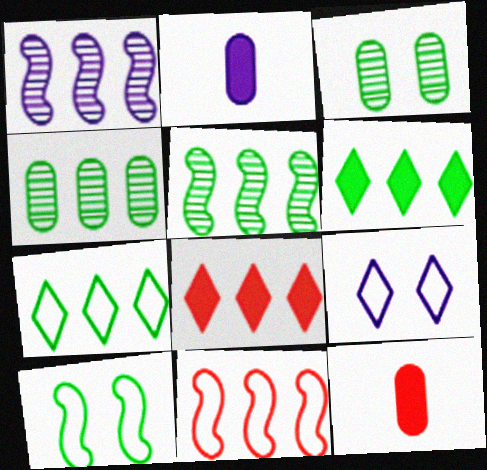[[1, 2, 9], 
[5, 9, 12]]